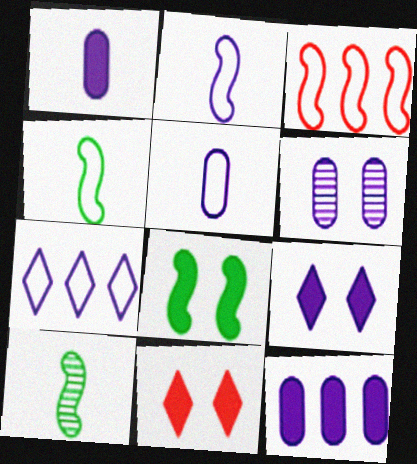[[5, 6, 12]]